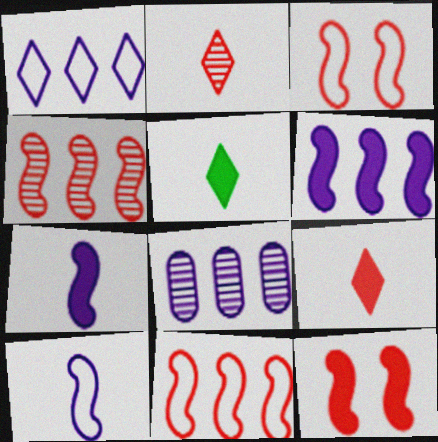[[1, 6, 8], 
[3, 5, 8]]